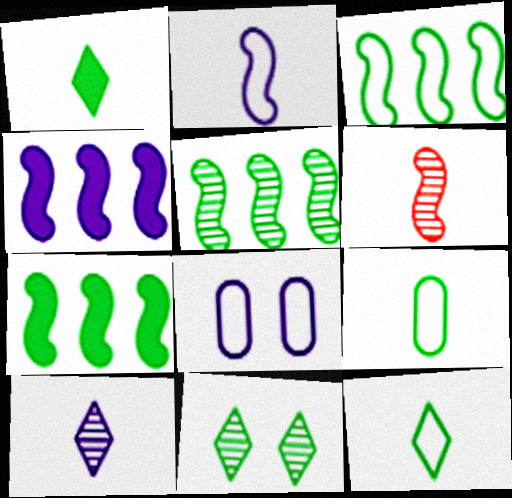[[3, 5, 7], 
[4, 8, 10], 
[7, 9, 11]]